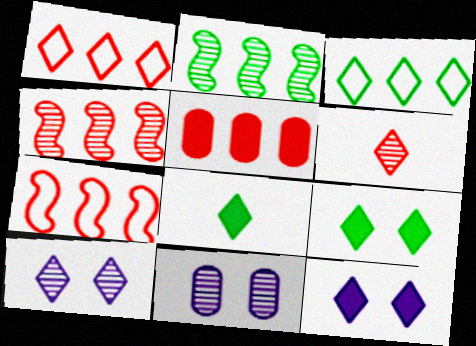[[1, 4, 5], 
[1, 8, 10], 
[2, 6, 11], 
[3, 6, 12], 
[7, 8, 11]]